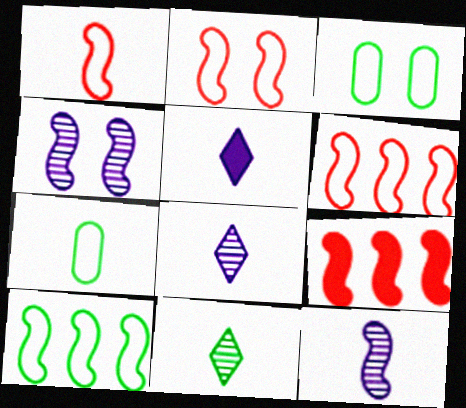[[1, 2, 6], 
[3, 8, 9]]